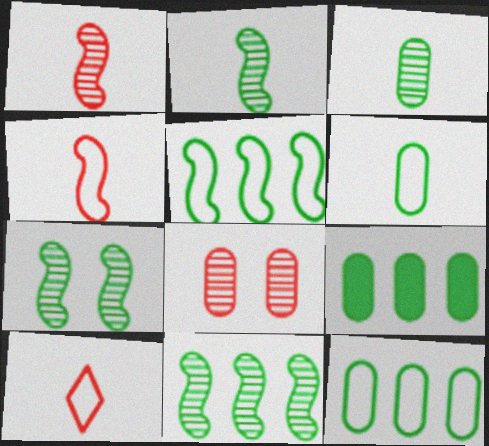[[2, 7, 11]]